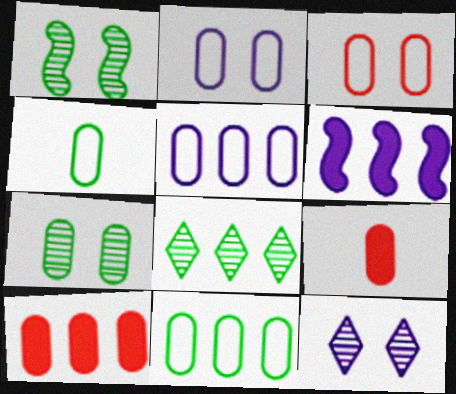[[3, 4, 5], 
[5, 7, 9]]